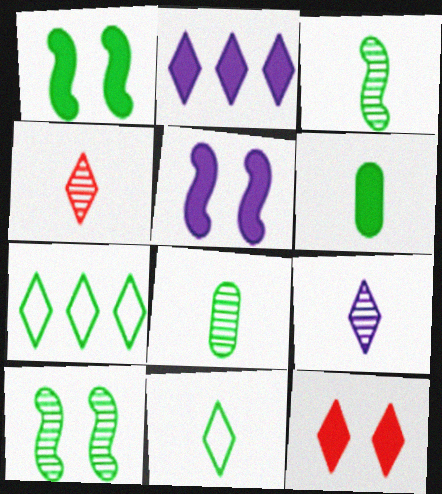[[1, 7, 8], 
[3, 6, 11], 
[6, 7, 10], 
[7, 9, 12]]